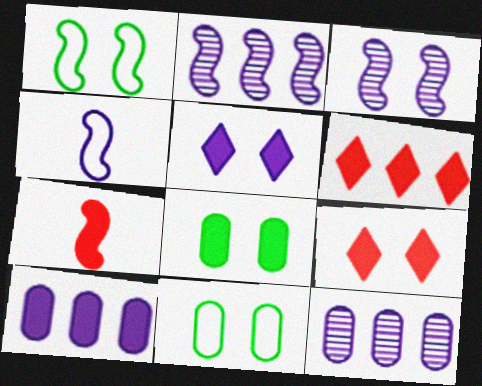[[1, 2, 7], 
[3, 9, 11], 
[4, 5, 12]]